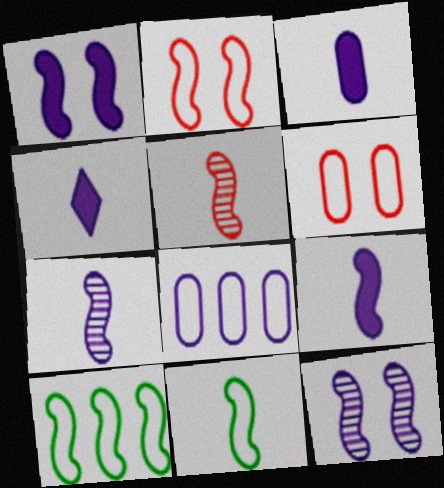[[1, 5, 10], 
[3, 4, 9], 
[4, 8, 12], 
[5, 9, 11]]